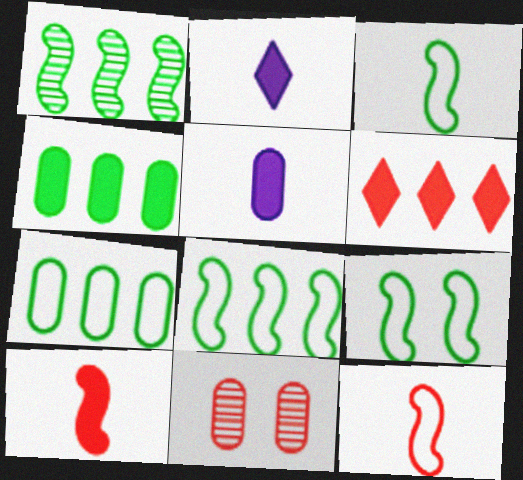[[2, 8, 11], 
[3, 8, 9], 
[5, 7, 11], 
[6, 11, 12]]